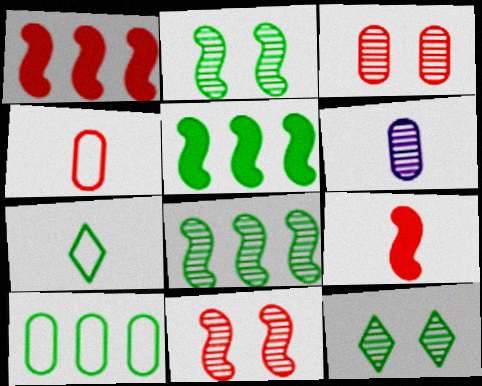[[6, 7, 9]]